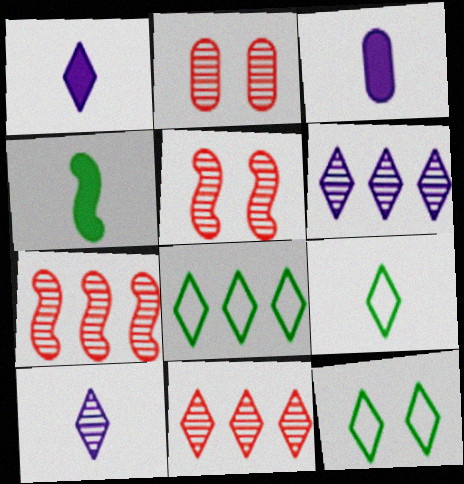[[1, 11, 12], 
[3, 5, 8], 
[3, 7, 12], 
[8, 9, 12]]